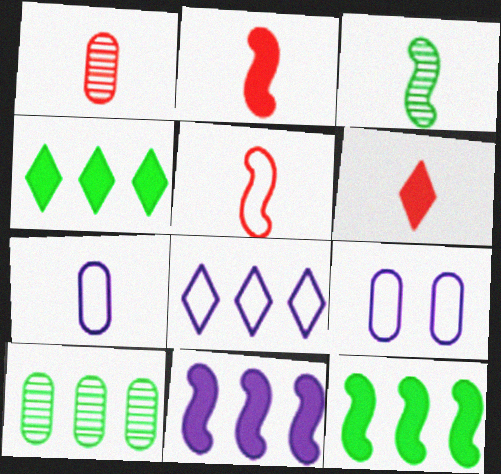[[1, 5, 6], 
[3, 6, 7]]